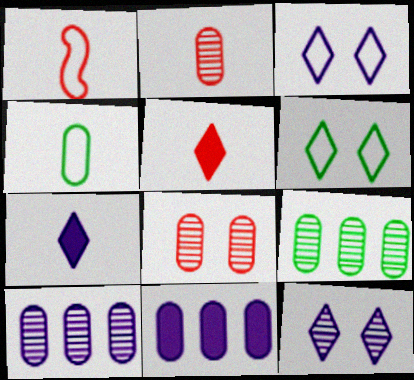[[1, 2, 5], 
[4, 8, 11]]